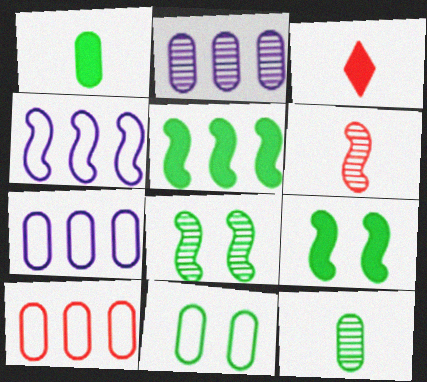[[3, 7, 8], 
[4, 6, 9]]